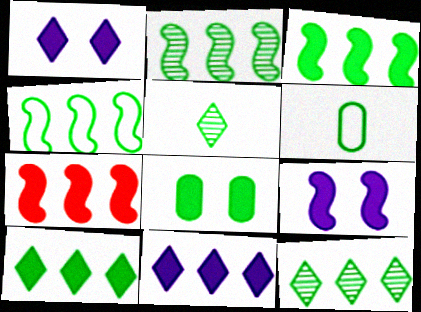[[2, 3, 4], 
[4, 5, 8]]